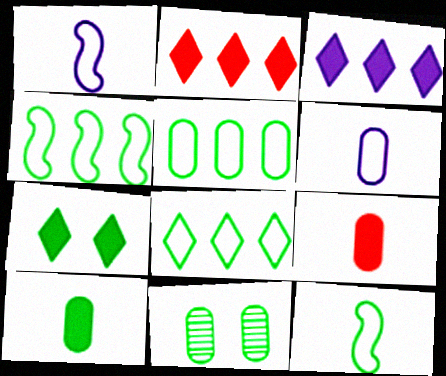[[1, 2, 11], 
[4, 5, 8], 
[5, 10, 11]]